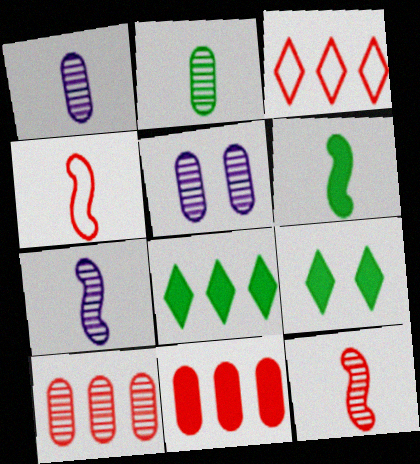[[2, 5, 10], 
[3, 5, 6], 
[4, 5, 8], 
[4, 6, 7]]